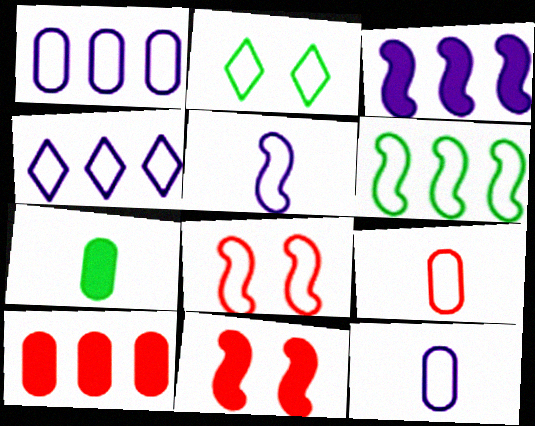[[5, 6, 8]]